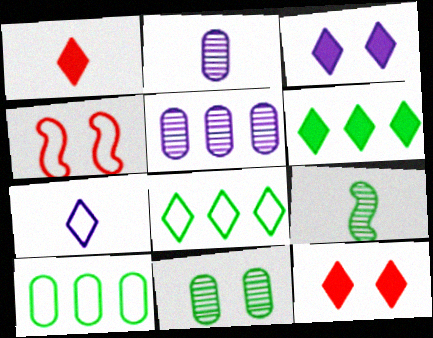[[1, 3, 6], 
[2, 4, 6], 
[3, 4, 11], 
[4, 7, 10]]